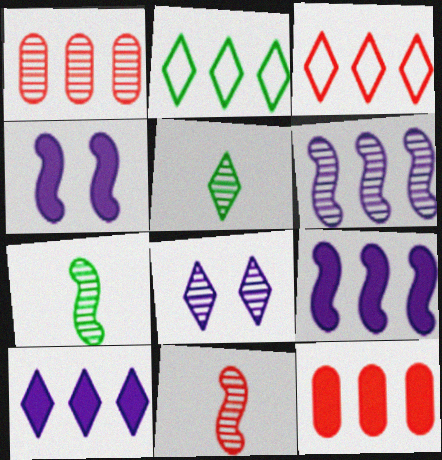[[1, 2, 9], 
[1, 7, 8], 
[2, 6, 12]]